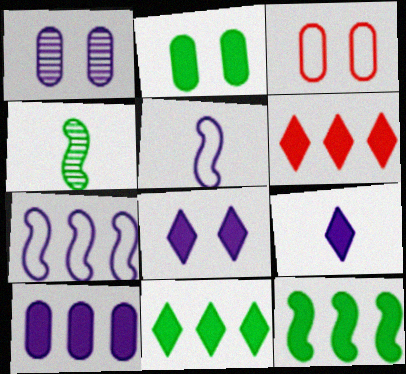[[1, 2, 3], 
[1, 7, 9], 
[6, 10, 12]]